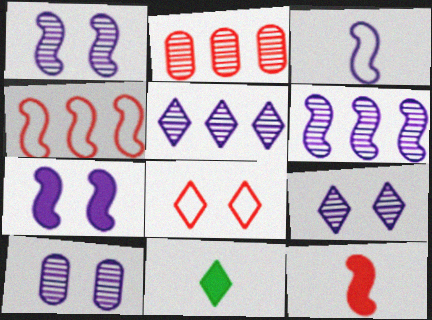[[1, 9, 10], 
[2, 8, 12], 
[3, 6, 7], 
[4, 10, 11], 
[5, 8, 11]]